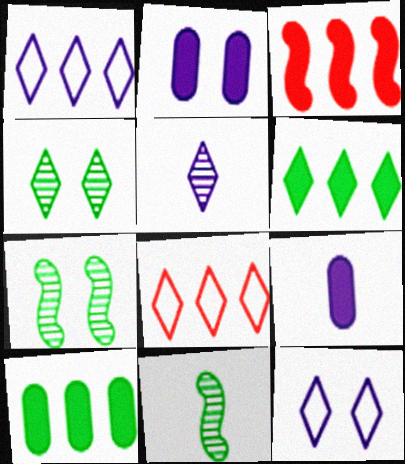[[2, 8, 11], 
[7, 8, 9]]